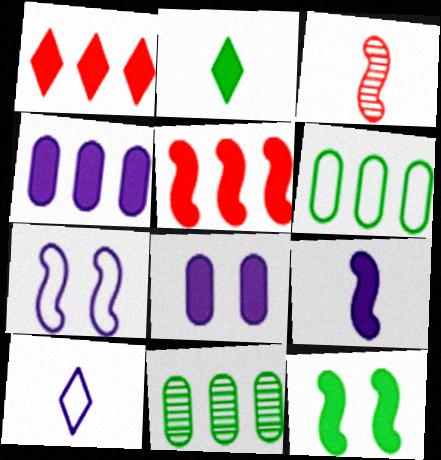[[2, 5, 8], 
[5, 9, 12]]